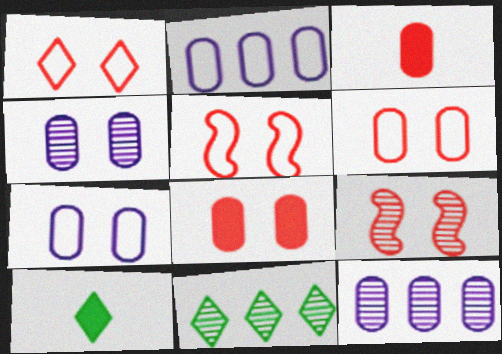[[1, 5, 6], 
[1, 8, 9], 
[2, 9, 10], 
[5, 10, 12]]